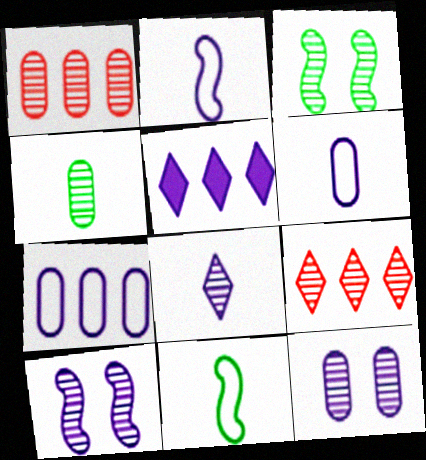[[1, 3, 8], 
[1, 4, 12], 
[2, 5, 12], 
[4, 9, 10], 
[5, 6, 10]]